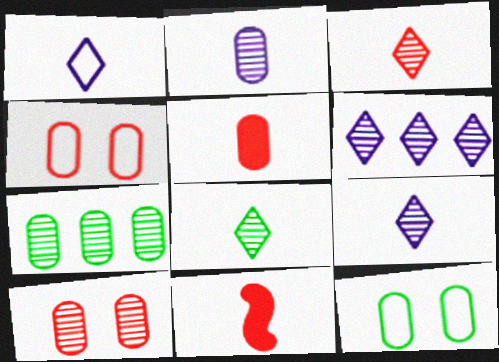[[2, 7, 10], 
[3, 8, 9], 
[6, 11, 12]]